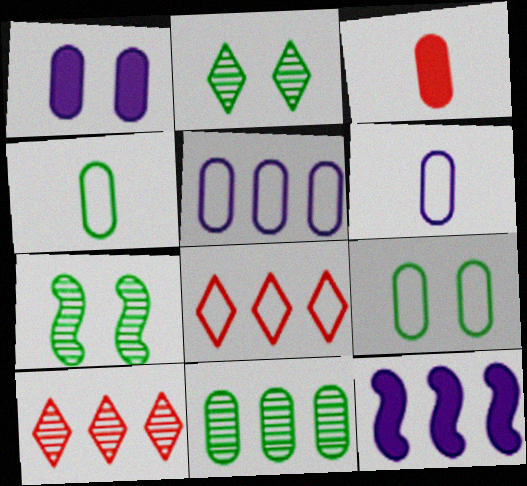[[8, 11, 12]]